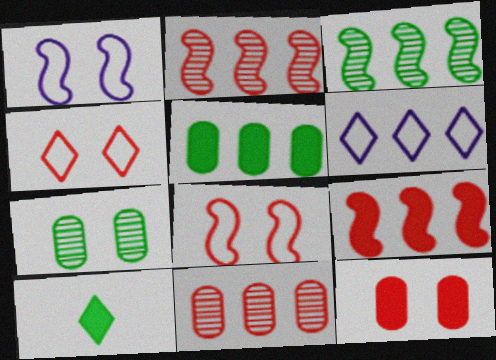[[1, 10, 11], 
[2, 5, 6]]